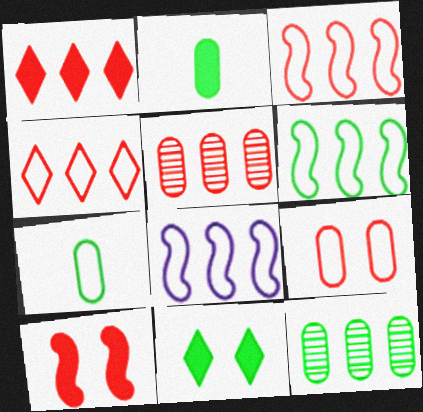[[1, 3, 5], 
[1, 8, 12], 
[3, 6, 8]]